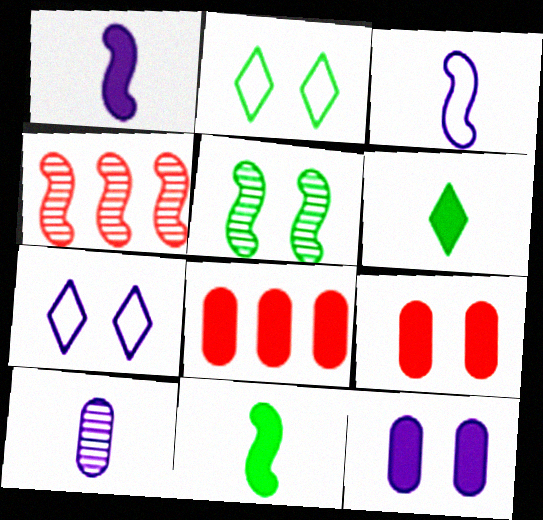[[5, 7, 9]]